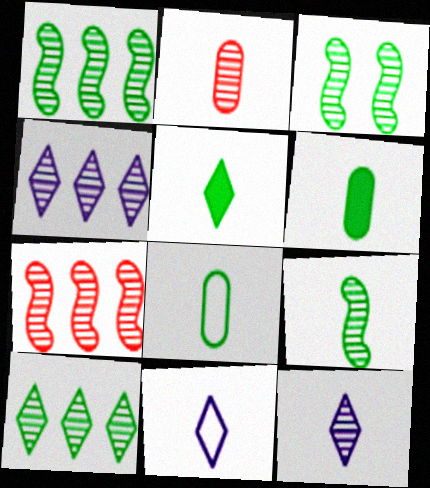[[1, 3, 9], 
[2, 3, 4], 
[2, 9, 12], 
[5, 8, 9]]